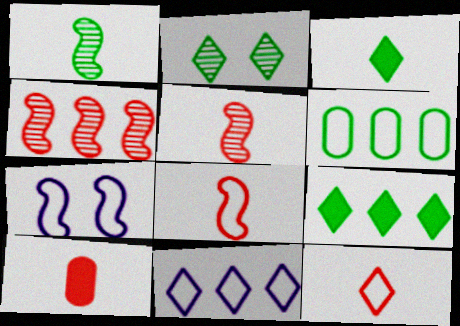[[5, 10, 12], 
[6, 7, 12]]